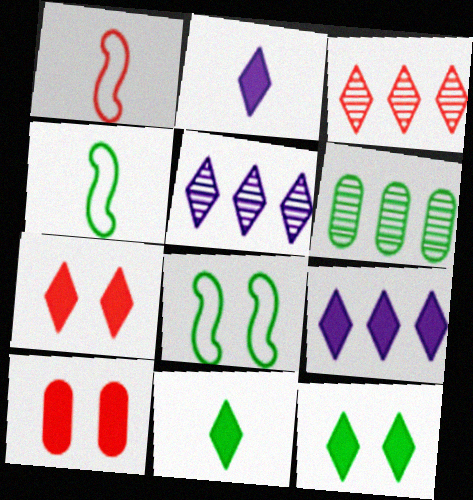[[1, 3, 10], 
[4, 5, 10], 
[4, 6, 12], 
[6, 8, 11], 
[7, 9, 11]]